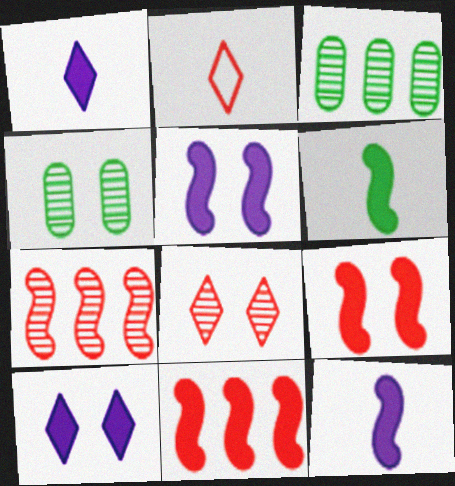[[2, 3, 5], 
[5, 6, 11]]